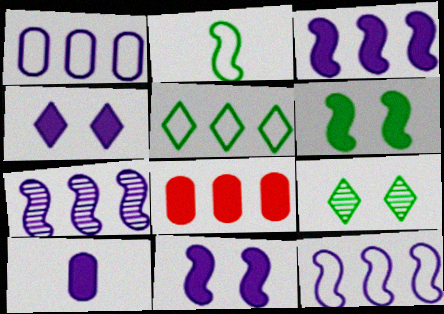[[3, 4, 10], 
[3, 7, 12], 
[5, 7, 8]]